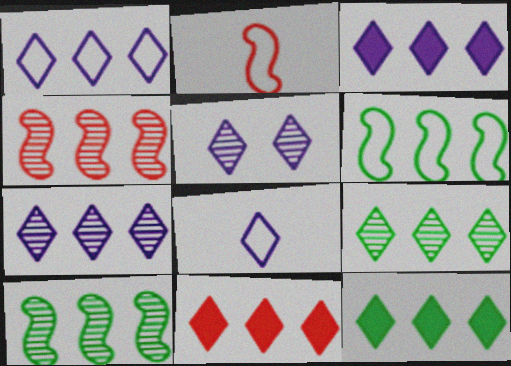[[1, 3, 7], 
[1, 9, 11], 
[3, 5, 8], 
[3, 11, 12]]